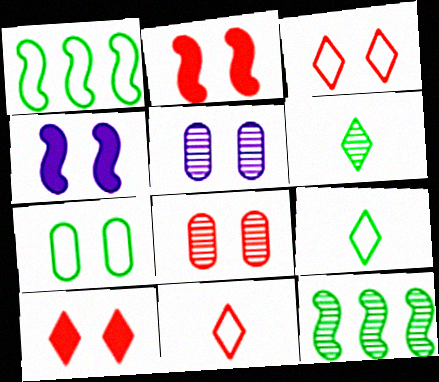[[1, 7, 9], 
[2, 3, 8]]